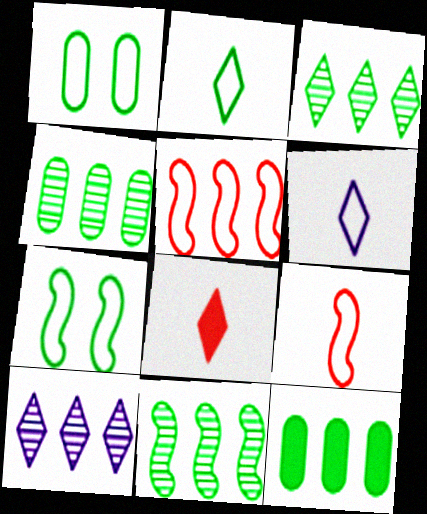[[1, 5, 6], 
[3, 4, 11], 
[5, 10, 12]]